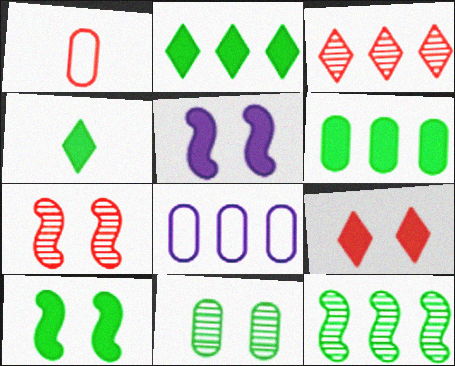[[4, 6, 10], 
[4, 7, 8]]